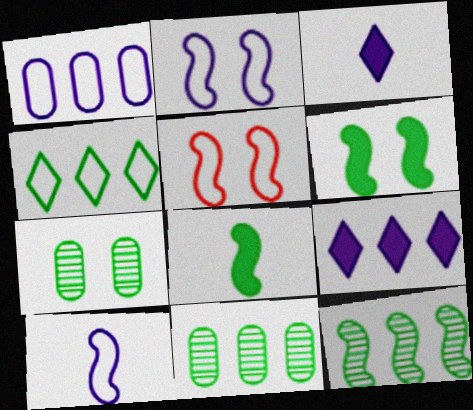[[3, 5, 11], 
[4, 7, 8]]